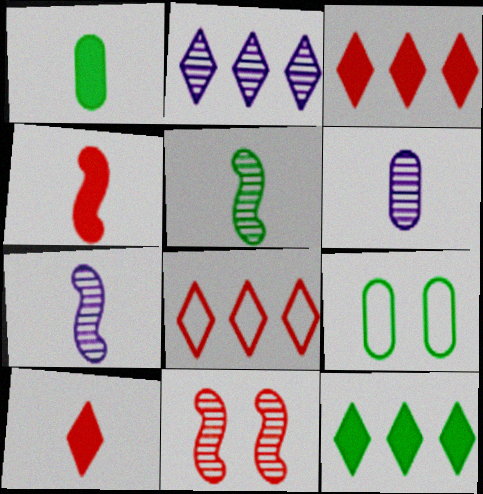[[2, 4, 9], 
[2, 8, 12], 
[3, 7, 9], 
[5, 9, 12]]